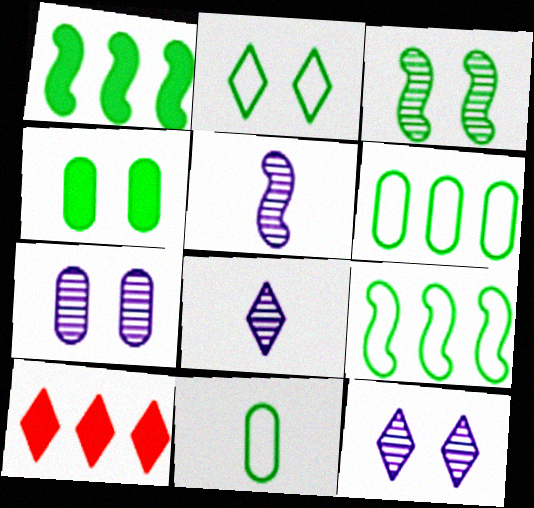[[2, 3, 4], 
[2, 8, 10], 
[2, 9, 11]]